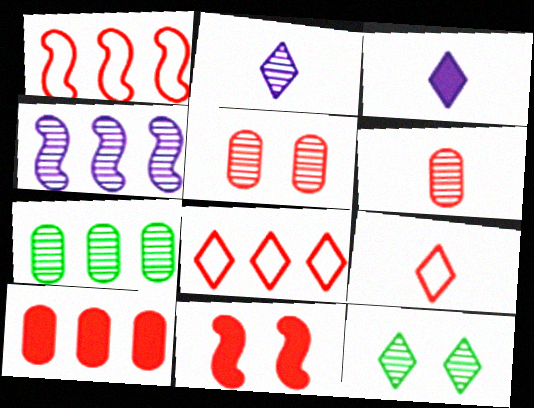[[3, 8, 12], 
[4, 6, 12], 
[6, 8, 11]]